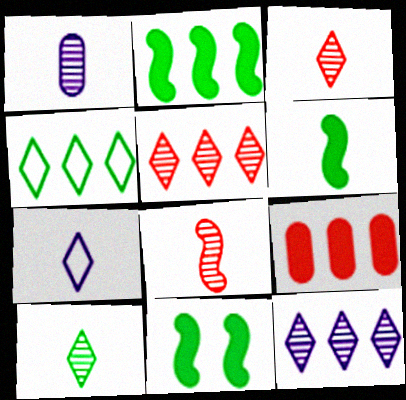[[1, 8, 10], 
[2, 6, 11]]